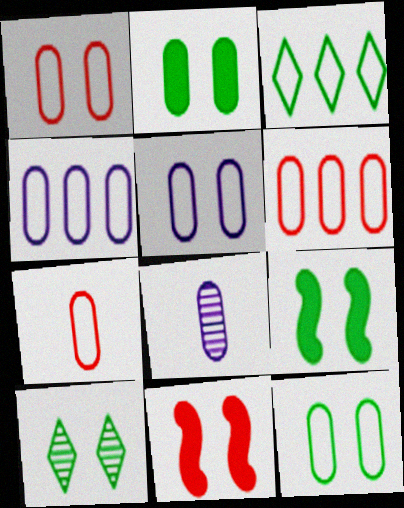[[1, 5, 12], 
[1, 6, 7], 
[2, 6, 8], 
[3, 8, 11], 
[4, 7, 12], 
[5, 10, 11], 
[9, 10, 12]]